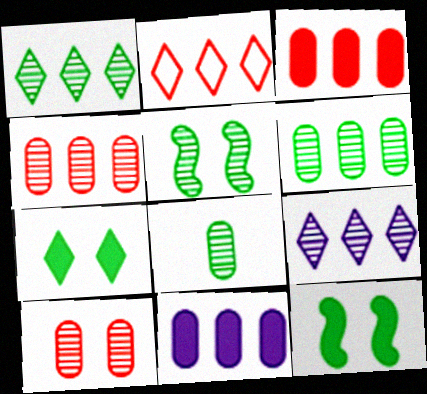[[1, 5, 8]]